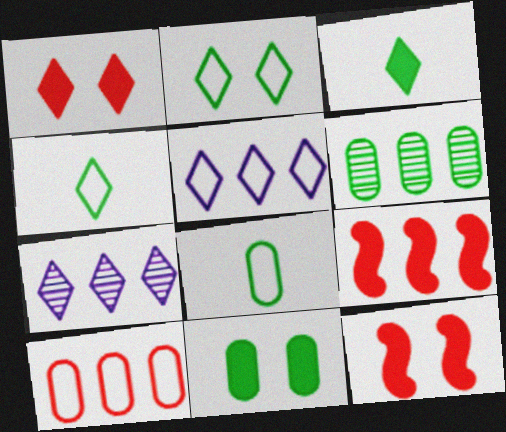[[1, 4, 7], 
[5, 6, 9], 
[6, 8, 11], 
[7, 8, 12]]